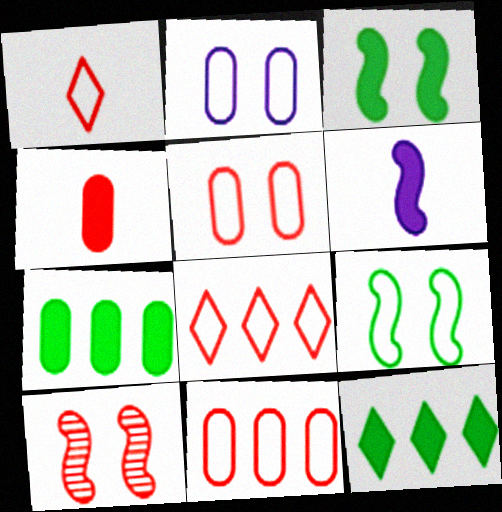[[4, 8, 10]]